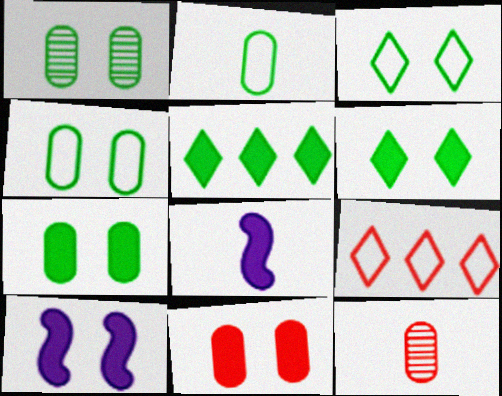[[1, 4, 7], 
[1, 8, 9], 
[5, 8, 11], 
[6, 10, 11]]